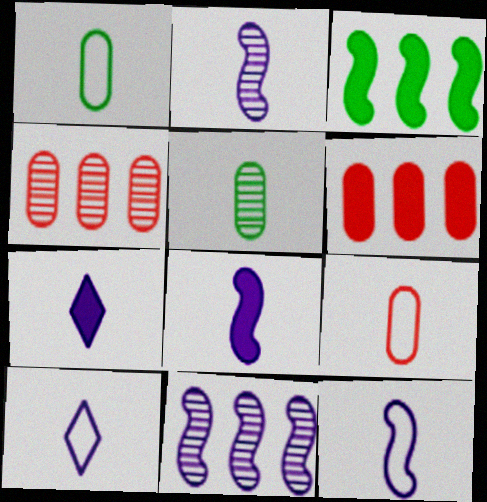[[2, 8, 12]]